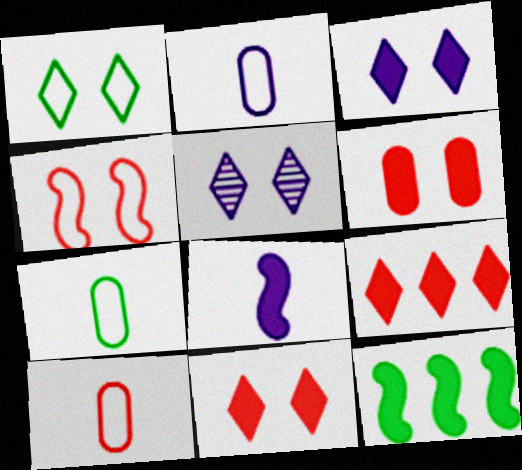[[1, 5, 11], 
[2, 7, 10], 
[5, 10, 12]]